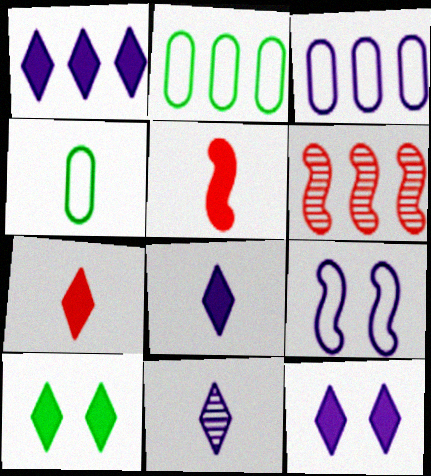[[1, 2, 6], 
[1, 7, 10], 
[1, 8, 12], 
[4, 5, 11], 
[4, 6, 12]]